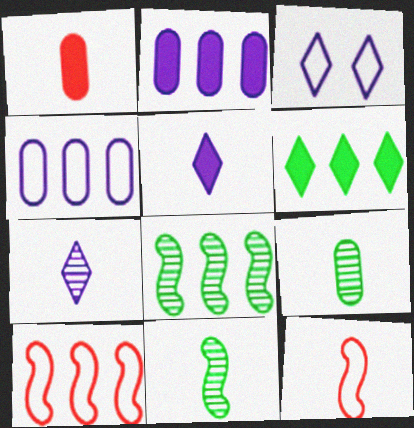[[1, 3, 8], 
[5, 9, 12]]